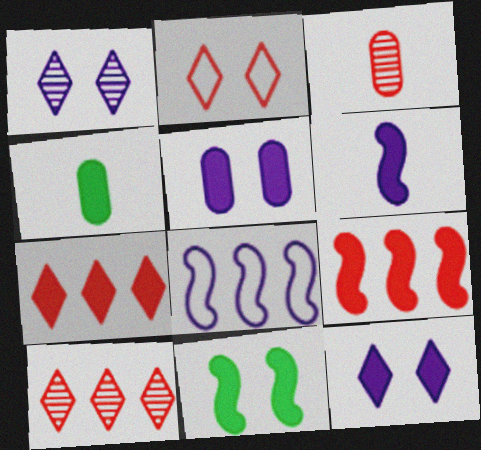[[2, 3, 9], 
[4, 9, 12], 
[6, 9, 11]]